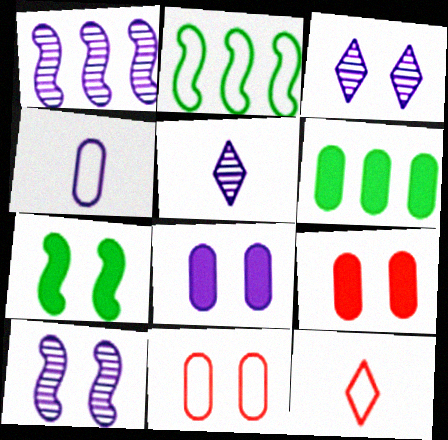[[2, 5, 9], 
[3, 7, 11], 
[6, 10, 12]]